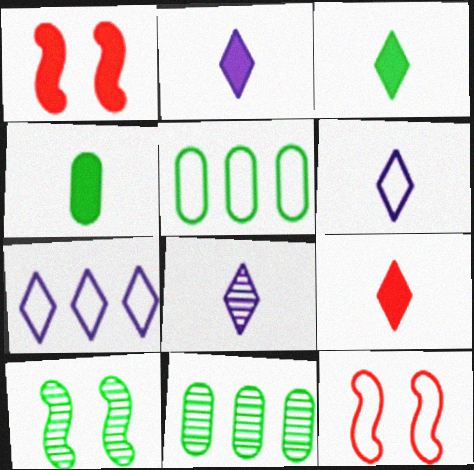[[1, 5, 8], 
[1, 6, 11], 
[2, 3, 9], 
[2, 6, 8], 
[2, 11, 12], 
[3, 5, 10], 
[5, 6, 12]]